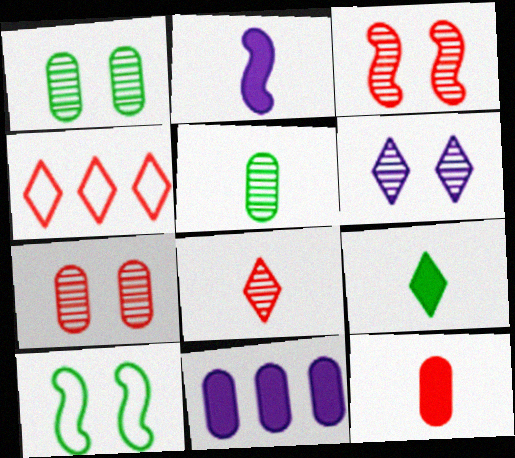[[1, 2, 4], 
[1, 3, 6], 
[2, 9, 12], 
[3, 4, 12], 
[4, 6, 9], 
[8, 10, 11]]